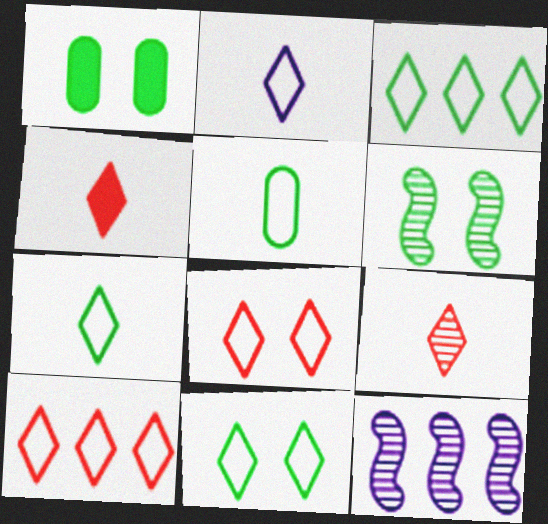[[1, 6, 11], 
[2, 3, 8], 
[2, 10, 11], 
[3, 7, 11]]